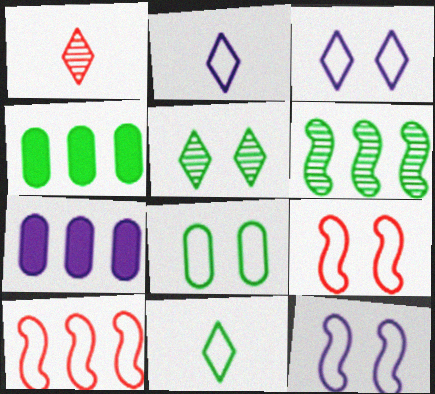[[1, 4, 12], 
[2, 8, 10], 
[3, 8, 9]]